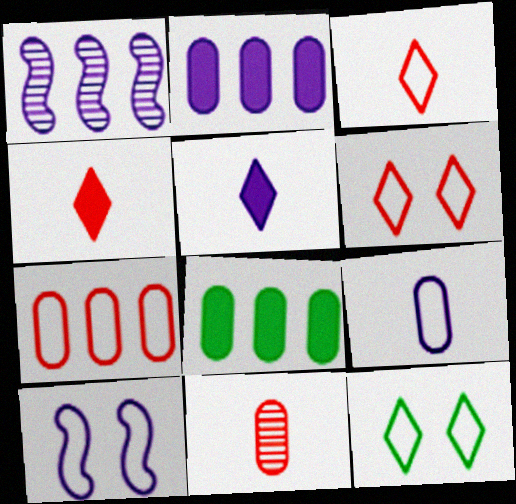[]